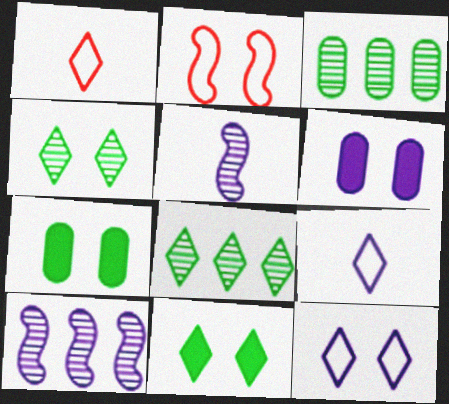[[1, 7, 10], 
[2, 4, 6], 
[6, 9, 10]]